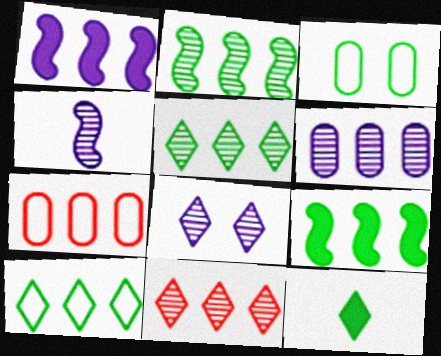[[1, 5, 7], 
[2, 3, 12], 
[2, 6, 11], 
[4, 6, 8]]